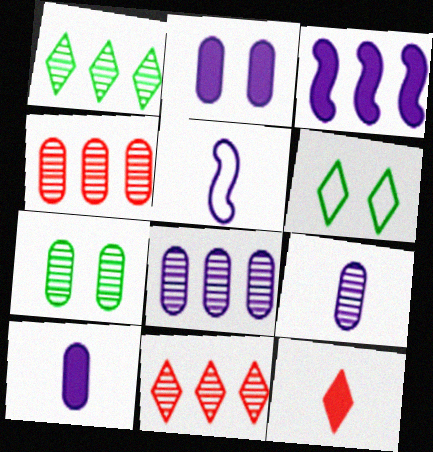[[4, 7, 9]]